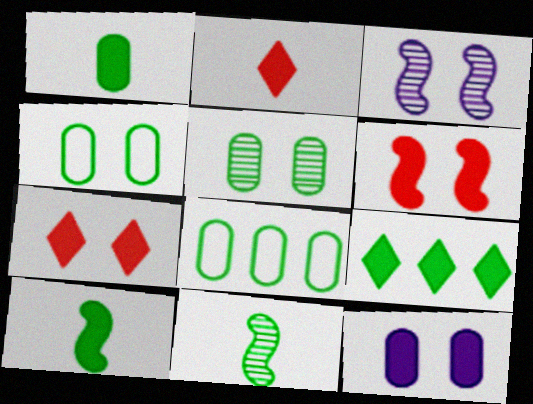[[1, 5, 8], 
[2, 3, 8], 
[3, 4, 7], 
[4, 9, 11]]